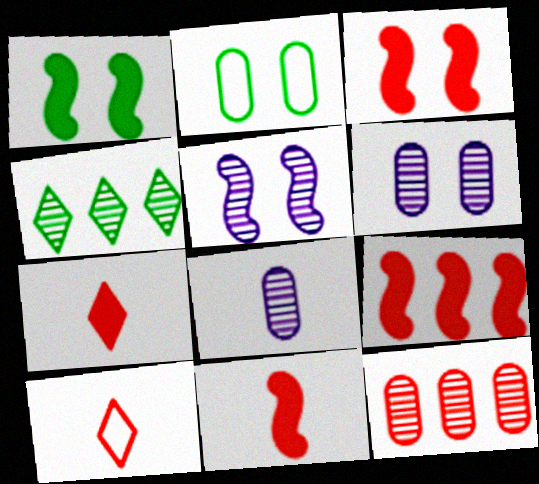[[3, 9, 11], 
[3, 10, 12]]